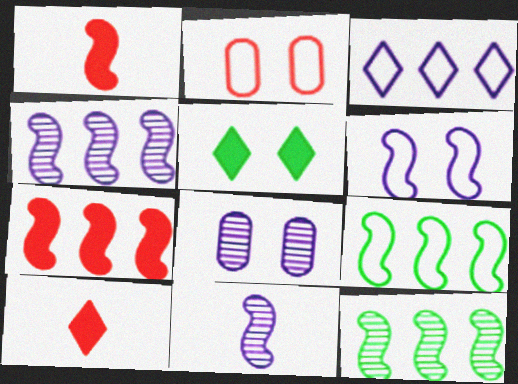[[1, 6, 12], 
[4, 7, 9], 
[8, 9, 10]]